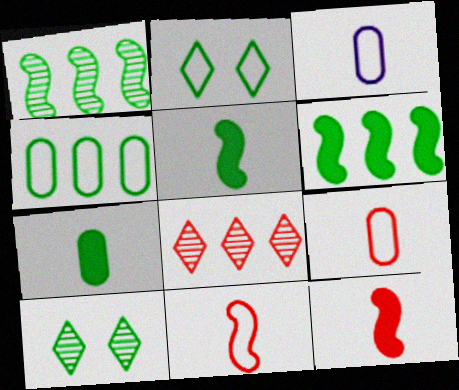[[1, 2, 7], 
[4, 5, 10]]